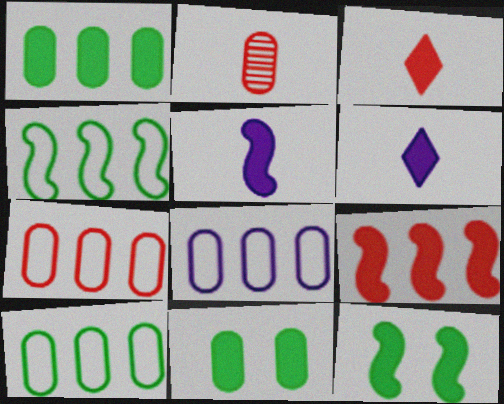[[2, 8, 11], 
[5, 9, 12], 
[6, 9, 11], 
[7, 8, 10]]